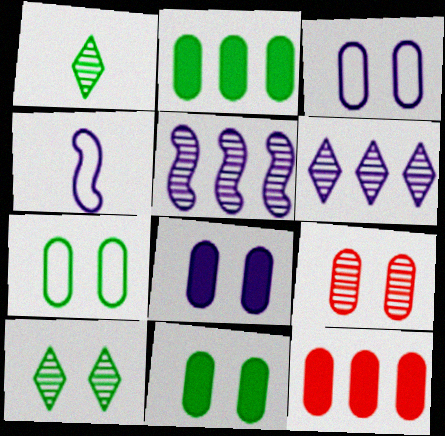[[1, 5, 9], 
[3, 9, 11], 
[4, 6, 8], 
[4, 10, 12], 
[7, 8, 9]]